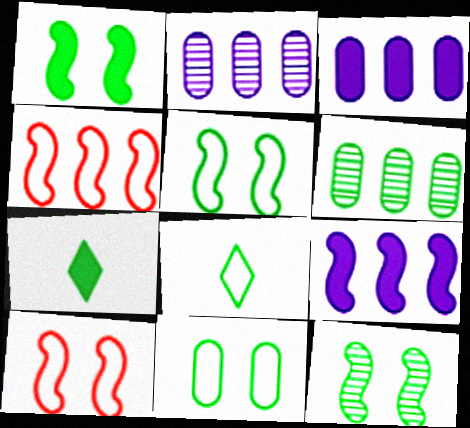[[1, 5, 12], 
[1, 6, 8], 
[2, 7, 10], 
[5, 6, 7]]